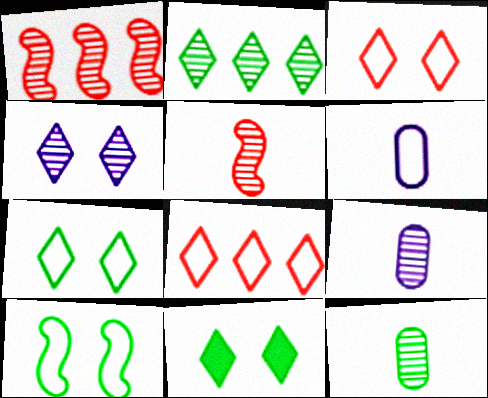[[1, 4, 12], 
[1, 6, 11], 
[3, 4, 11], 
[6, 8, 10]]